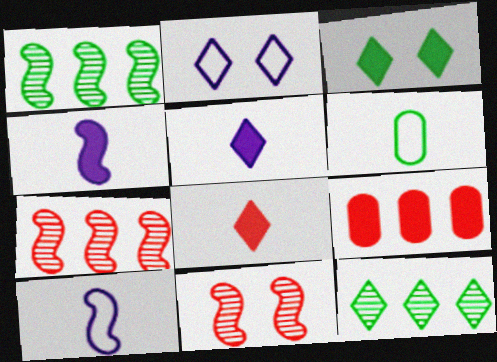[[1, 3, 6], 
[2, 8, 12], 
[3, 4, 9]]